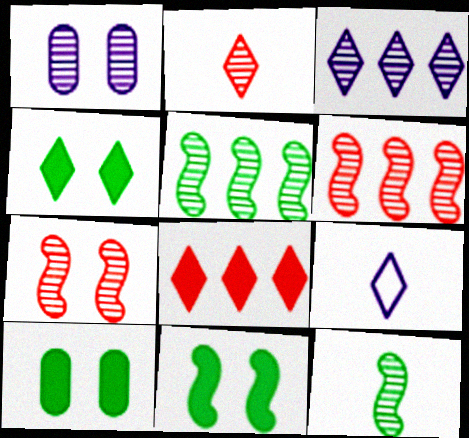[[1, 2, 5], 
[4, 10, 11], 
[6, 9, 10]]